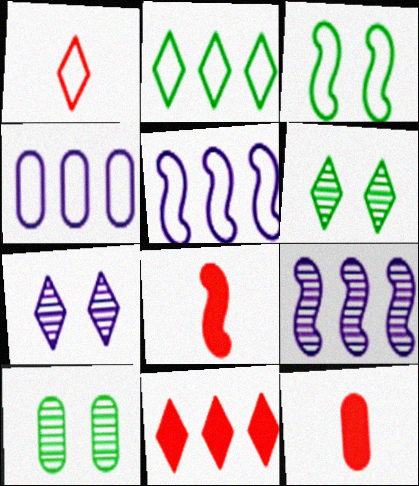[[1, 3, 4], 
[3, 8, 9], 
[4, 6, 8], 
[4, 10, 12], 
[5, 6, 12]]